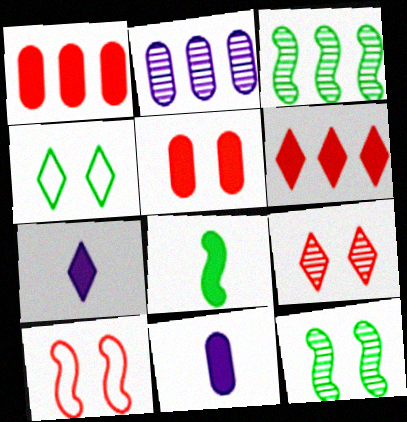[[5, 9, 10]]